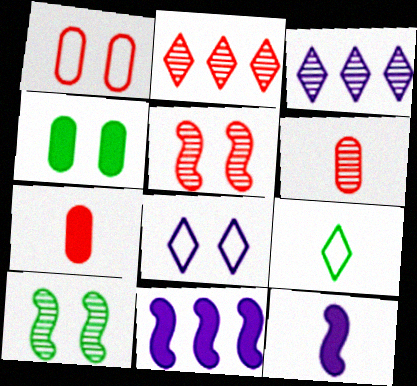[[2, 5, 6], 
[3, 6, 10], 
[4, 5, 8], 
[6, 9, 12]]